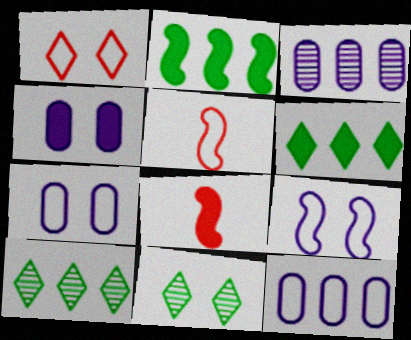[[4, 5, 10], 
[4, 6, 8], 
[7, 8, 10], 
[8, 11, 12]]